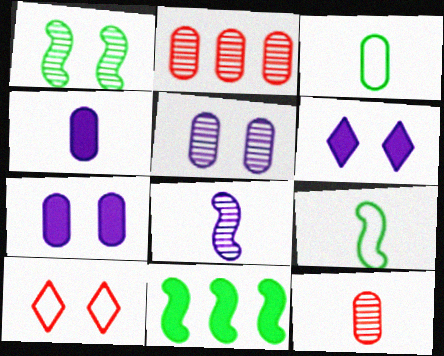[[1, 7, 10], 
[1, 9, 11], 
[2, 3, 7], 
[2, 6, 9], 
[3, 4, 12]]